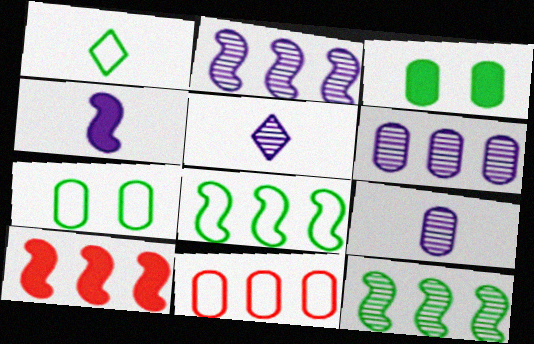[[1, 3, 12], 
[1, 7, 8], 
[2, 8, 10], 
[3, 9, 11], 
[5, 7, 10]]